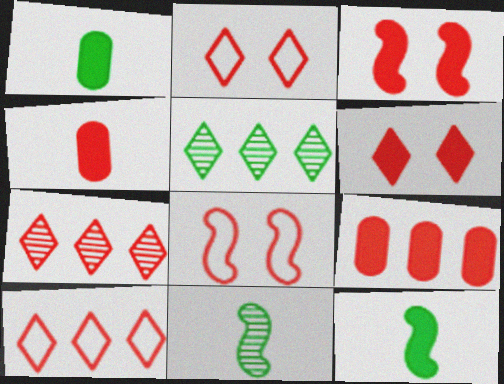[[4, 7, 8]]